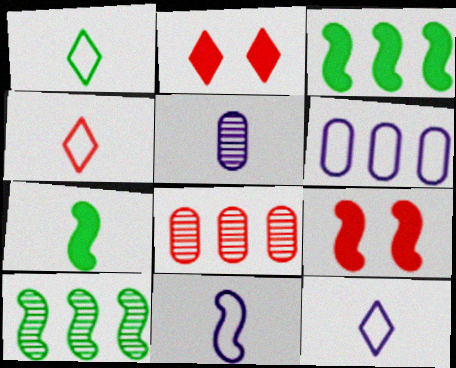[[1, 4, 12], 
[4, 5, 7], 
[4, 8, 9], 
[9, 10, 11]]